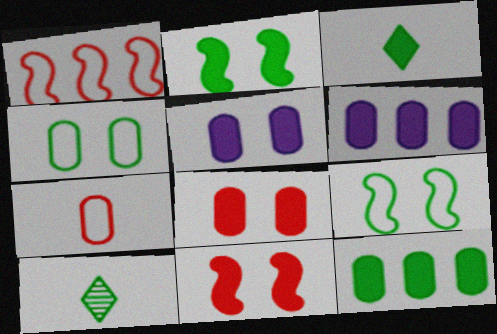[[1, 5, 10], 
[2, 3, 12], 
[3, 6, 11], 
[9, 10, 12]]